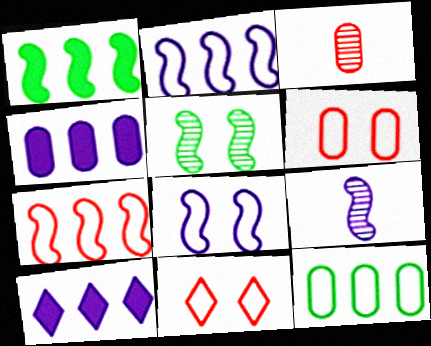[]